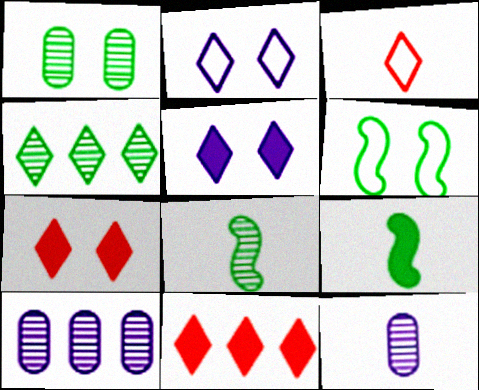[[1, 4, 8], 
[3, 4, 5], 
[3, 9, 12], 
[6, 11, 12]]